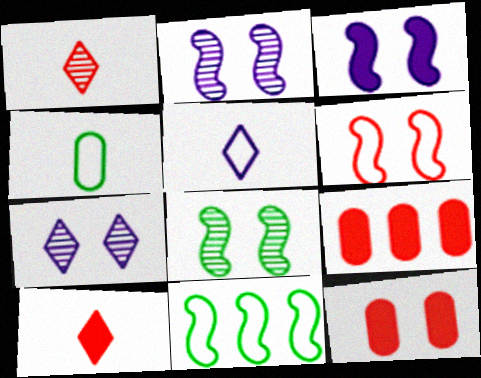[[1, 6, 9], 
[3, 6, 8], 
[5, 8, 9]]